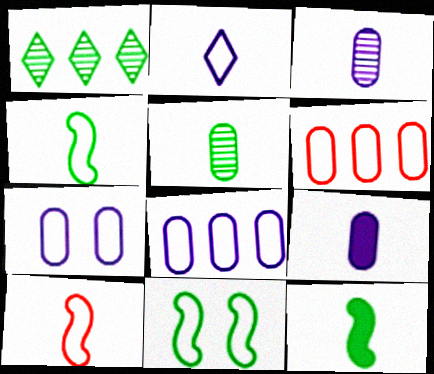[[2, 6, 11]]